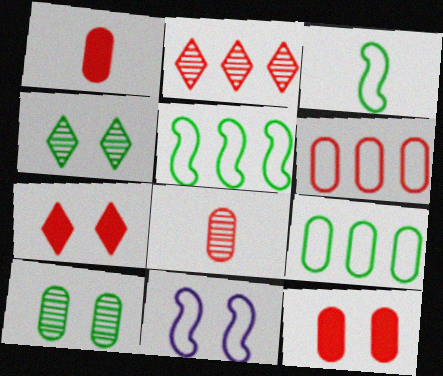[[4, 11, 12], 
[6, 8, 12], 
[7, 10, 11]]